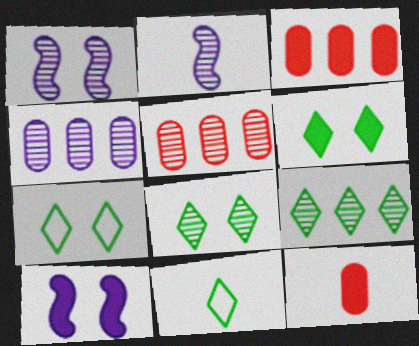[[1, 3, 11], 
[2, 3, 7], 
[2, 5, 8], 
[2, 11, 12], 
[5, 10, 11], 
[6, 7, 8], 
[6, 9, 11]]